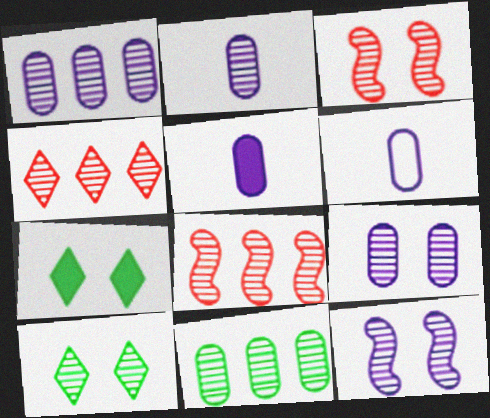[[1, 2, 9], 
[2, 5, 6], 
[2, 8, 10], 
[3, 9, 10], 
[6, 7, 8]]